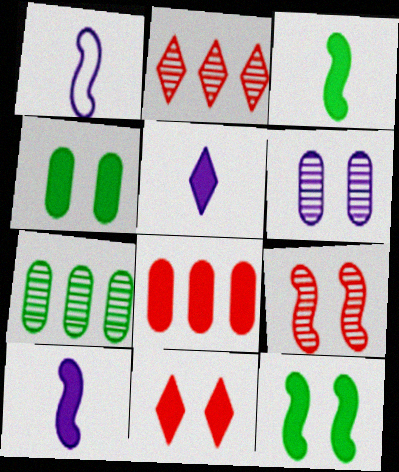[[1, 2, 4], 
[1, 7, 11], 
[5, 8, 12]]